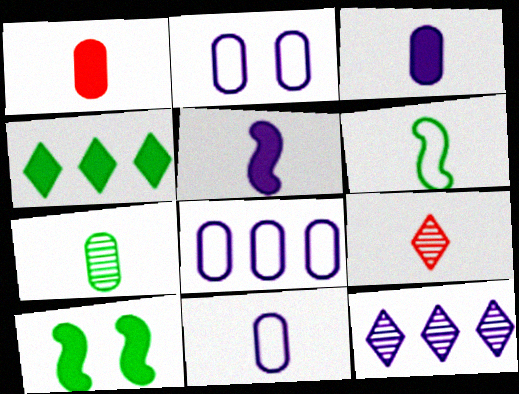[[1, 7, 11], 
[2, 5, 12], 
[2, 8, 11], 
[3, 6, 9], 
[8, 9, 10]]